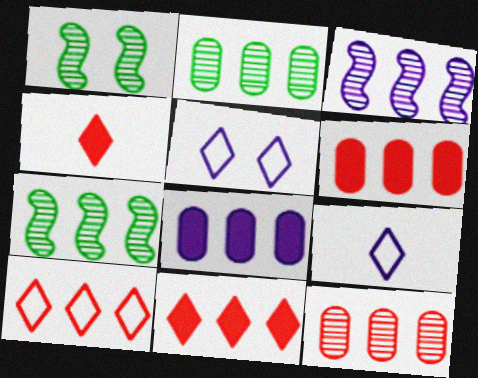[[1, 6, 9], 
[7, 8, 10]]